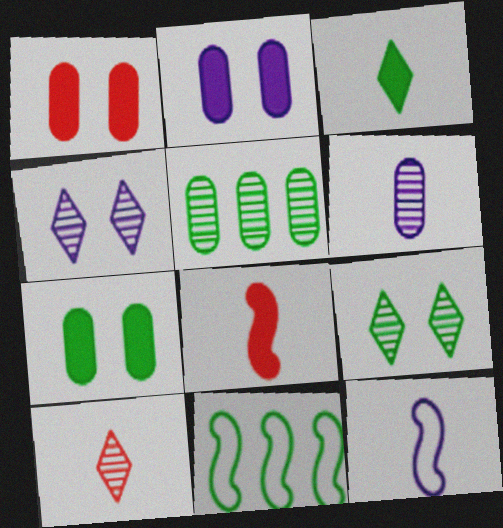[[1, 2, 7], 
[2, 10, 11]]